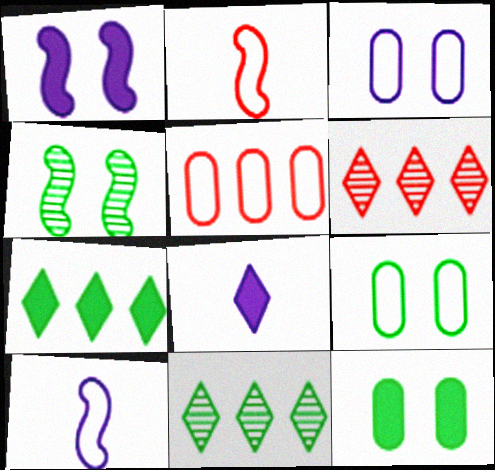[[4, 5, 8], 
[6, 10, 12]]